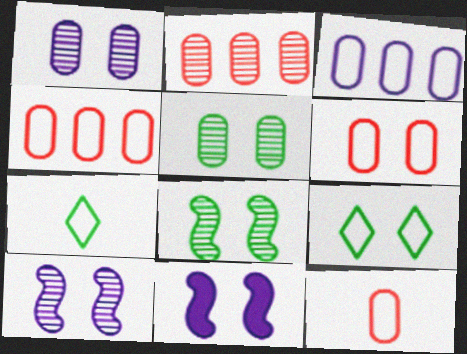[[2, 7, 11], 
[4, 6, 12]]